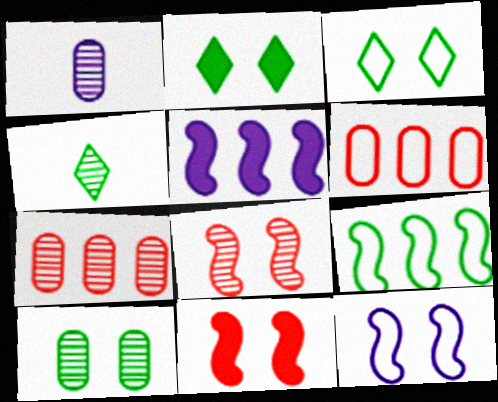[[1, 7, 10]]